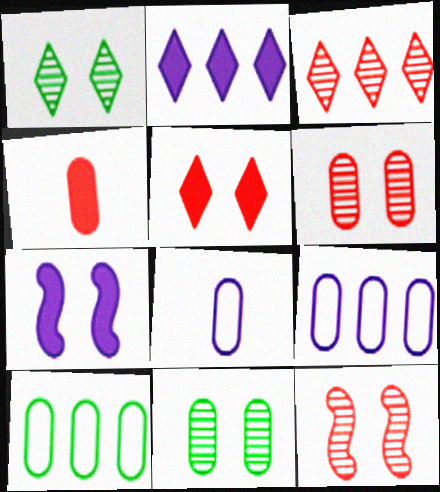[[4, 9, 11]]